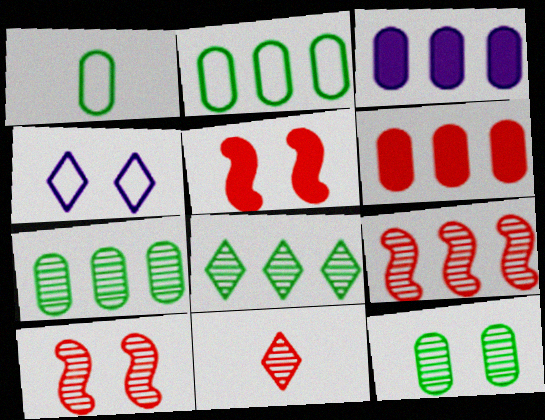[[4, 5, 12]]